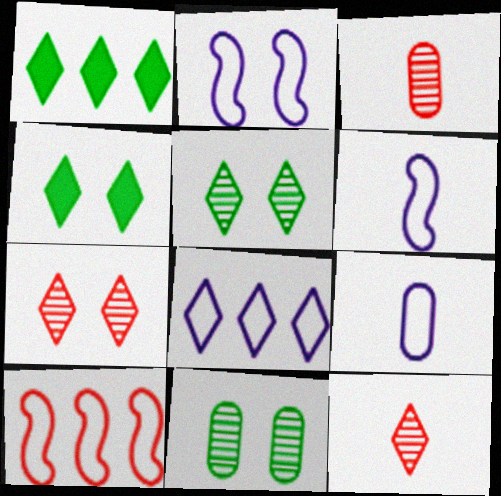[[1, 2, 3], 
[2, 8, 9], 
[4, 8, 12]]